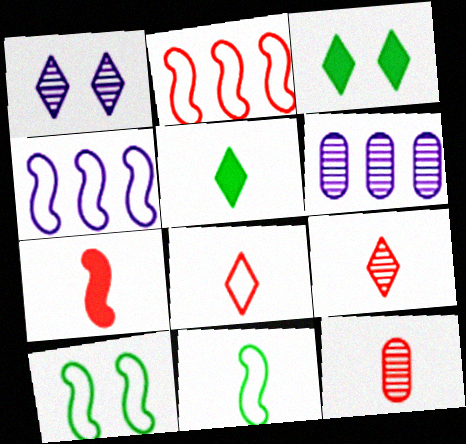[[3, 4, 12], 
[7, 8, 12]]